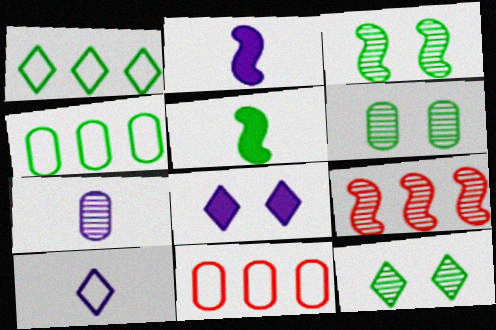[[1, 5, 6], 
[2, 7, 10], 
[2, 11, 12], 
[3, 6, 12], 
[4, 5, 12], 
[7, 9, 12]]